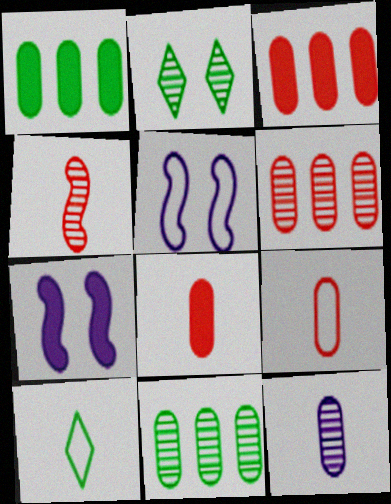[[6, 7, 10]]